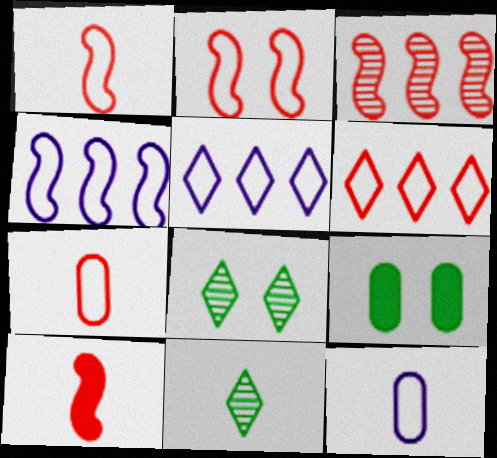[[2, 3, 10], 
[2, 6, 7], 
[10, 11, 12]]